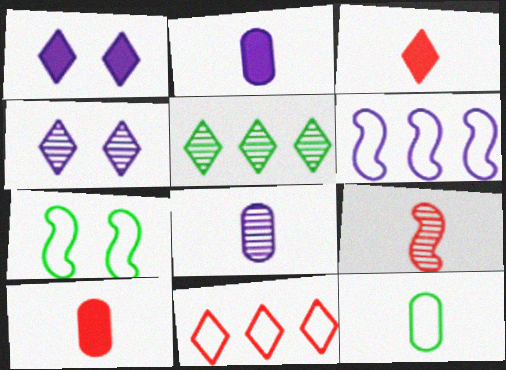[[1, 6, 8], 
[2, 4, 6], 
[8, 10, 12]]